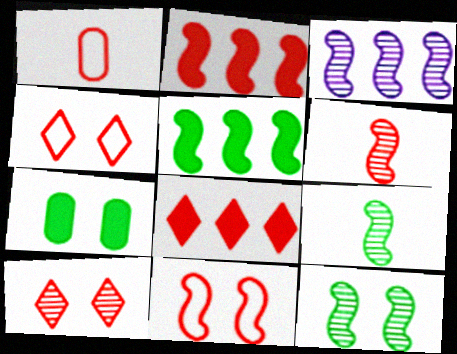[[1, 2, 10], 
[2, 6, 11], 
[3, 6, 12]]